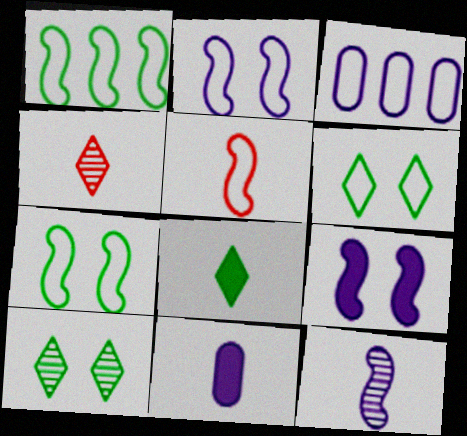[[1, 2, 5], 
[3, 5, 6]]